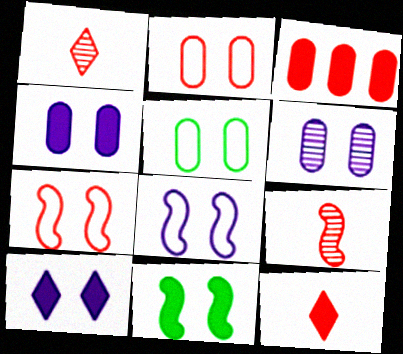[[1, 3, 7], 
[6, 8, 10]]